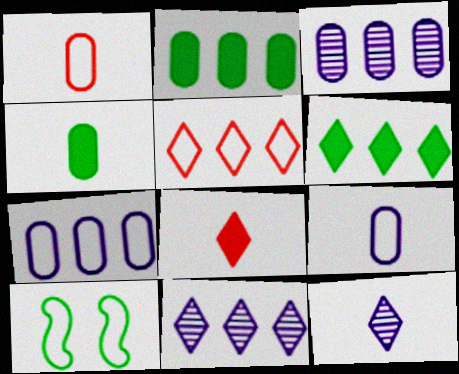[[3, 8, 10], 
[5, 6, 11], 
[5, 9, 10]]